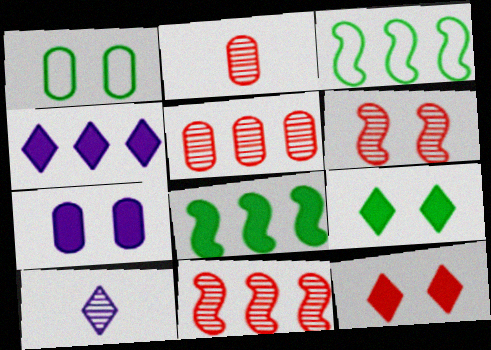[[3, 4, 5]]